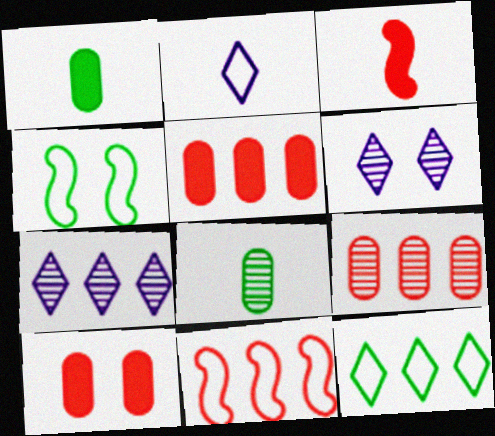[[1, 6, 11], 
[2, 3, 8], 
[4, 6, 10]]